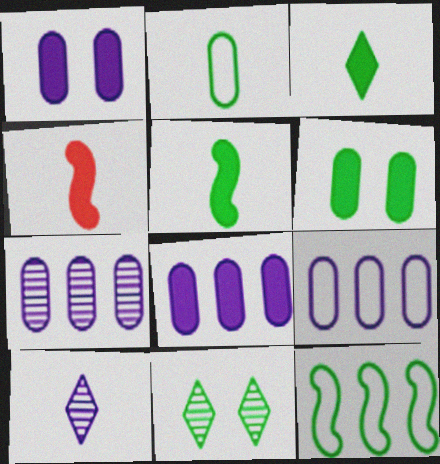[[2, 4, 10], 
[4, 9, 11], 
[7, 8, 9]]